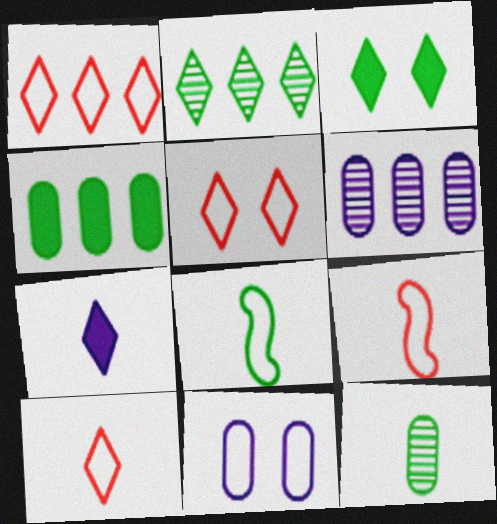[[1, 5, 10], 
[1, 8, 11], 
[2, 5, 7], 
[3, 6, 9], 
[7, 9, 12]]